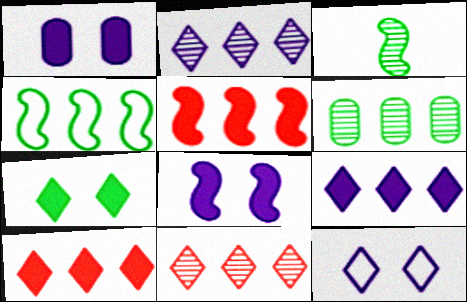[]